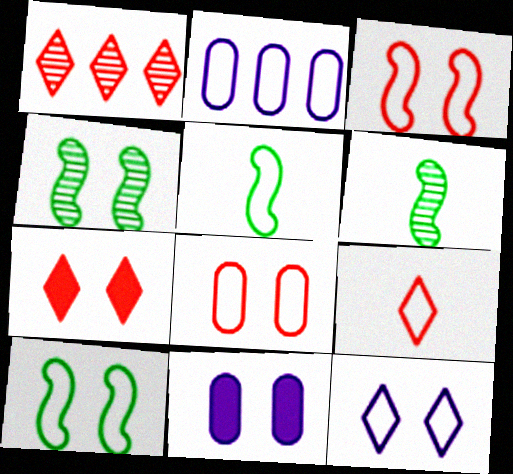[[1, 5, 11], 
[1, 7, 9], 
[2, 6, 7], 
[2, 9, 10], 
[8, 10, 12]]